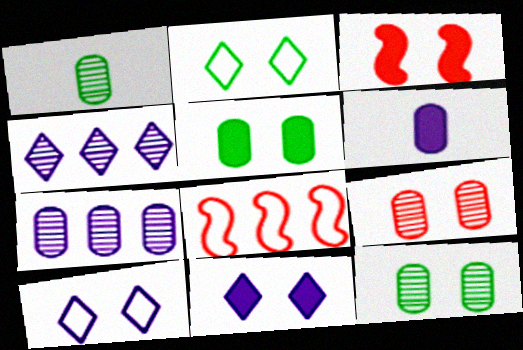[[1, 7, 9], 
[1, 8, 11], 
[3, 5, 11], 
[3, 10, 12]]